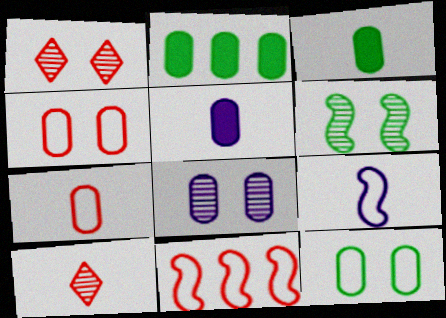[[1, 2, 9], 
[1, 6, 8], 
[2, 7, 8], 
[3, 9, 10]]